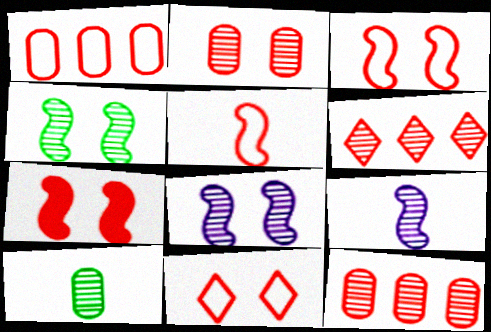[[1, 5, 11], 
[2, 7, 11], 
[6, 8, 10]]